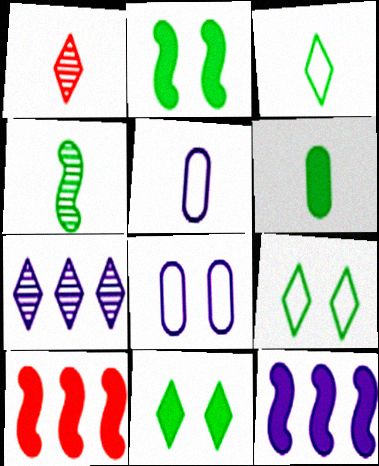[[3, 4, 6]]